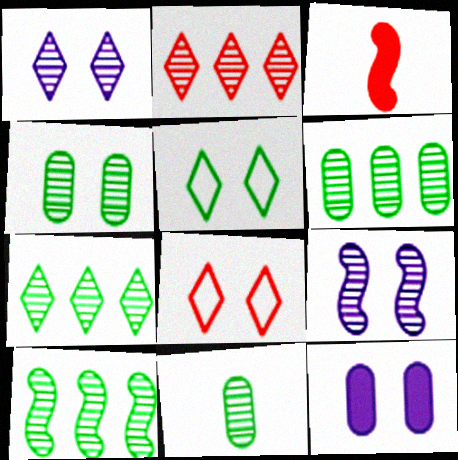[[2, 9, 11], 
[4, 6, 11], 
[6, 7, 10]]